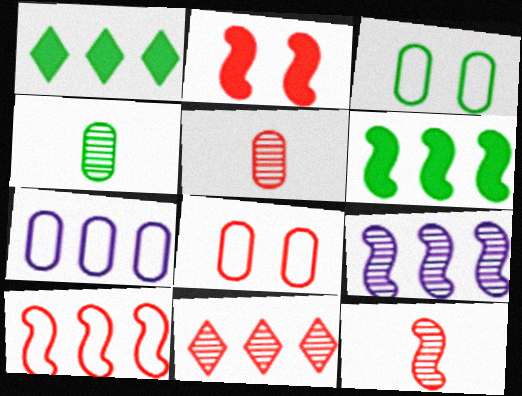[[2, 10, 12], 
[6, 7, 11], 
[6, 9, 10]]